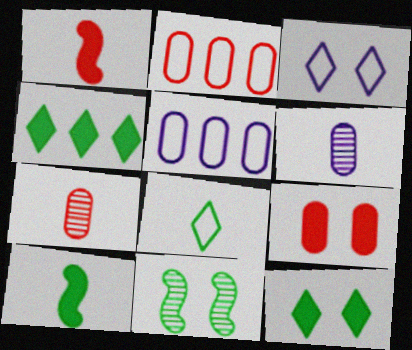[[1, 6, 8], 
[2, 7, 9], 
[3, 9, 11]]